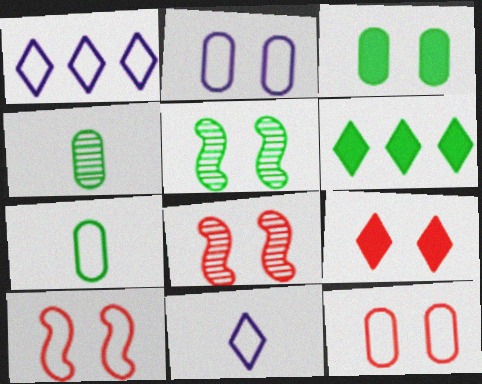[[1, 7, 10], 
[2, 5, 9], 
[5, 6, 7], 
[8, 9, 12]]